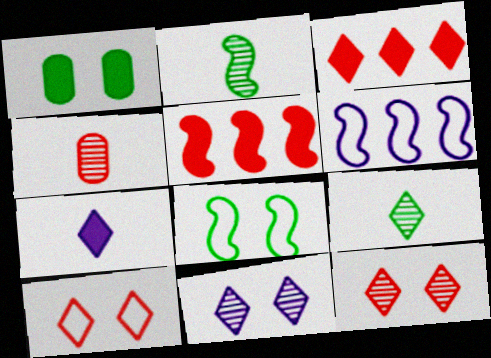[[1, 5, 7], 
[4, 5, 10]]